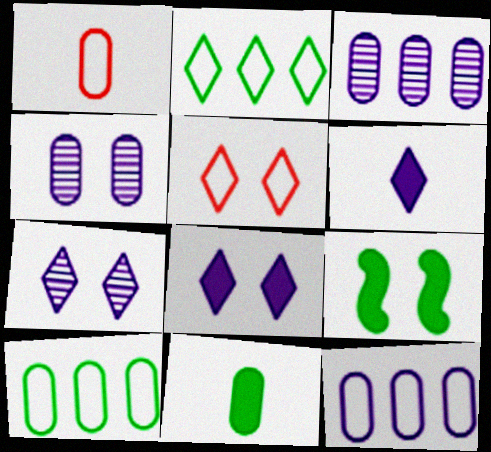[[4, 5, 9]]